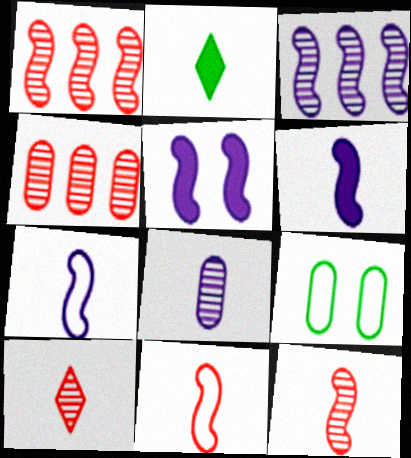[[2, 8, 11], 
[3, 5, 7]]